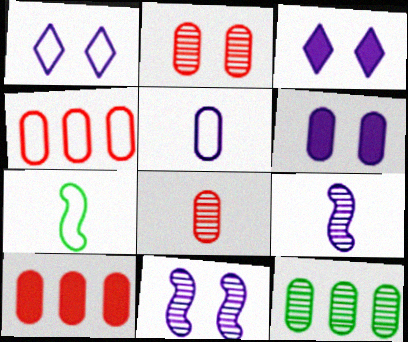[[1, 4, 7], 
[1, 6, 11]]